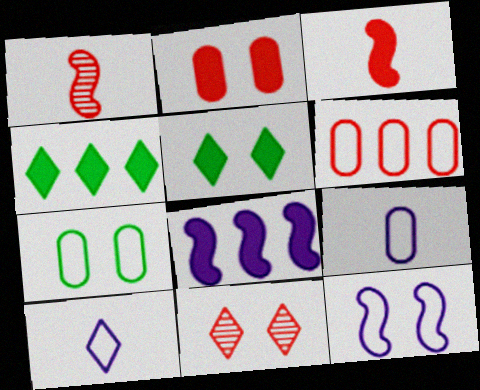[[3, 6, 11], 
[4, 10, 11], 
[6, 7, 9]]